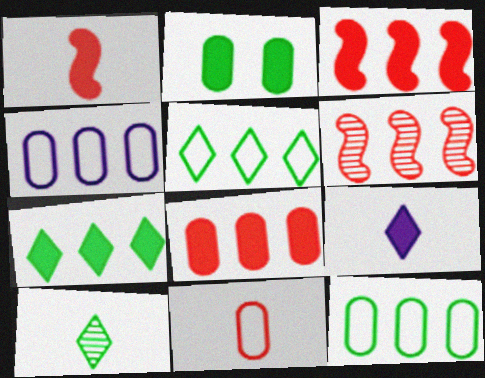[[2, 3, 9], 
[4, 6, 7]]